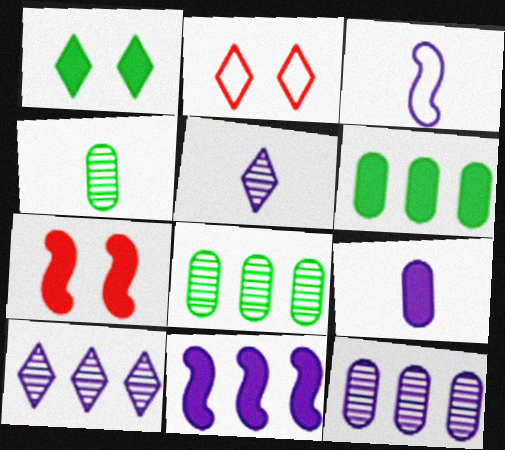[[2, 4, 11], 
[3, 5, 9]]